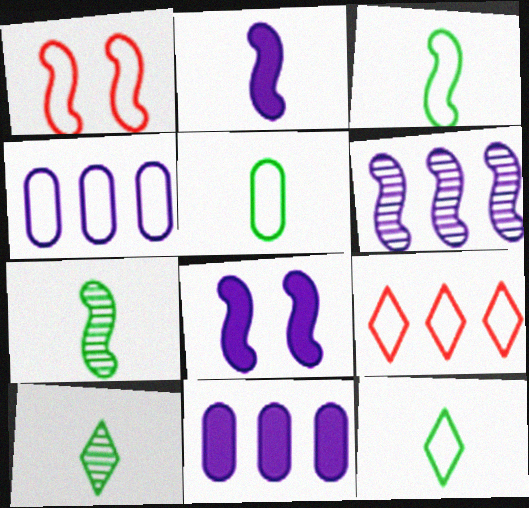[[1, 4, 12], 
[1, 10, 11], 
[3, 5, 12]]